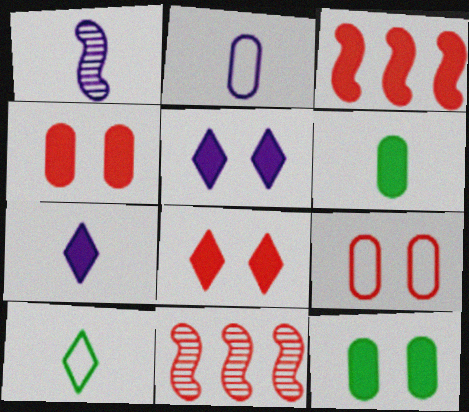[[1, 2, 7], 
[3, 5, 6], 
[3, 7, 12]]